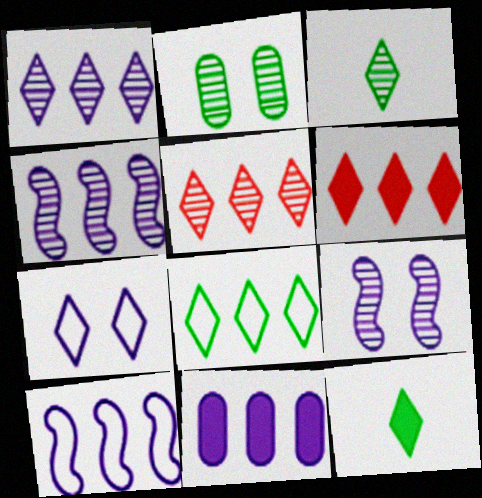[[1, 6, 8], 
[1, 10, 11], 
[3, 6, 7], 
[5, 7, 12]]